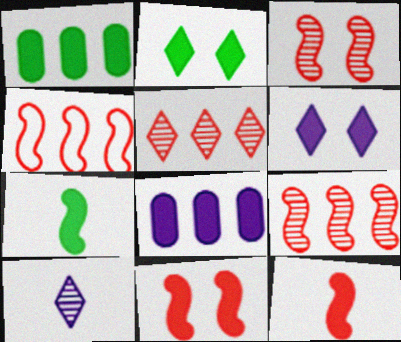[[1, 2, 7], 
[1, 6, 12], 
[2, 8, 12], 
[3, 4, 12]]